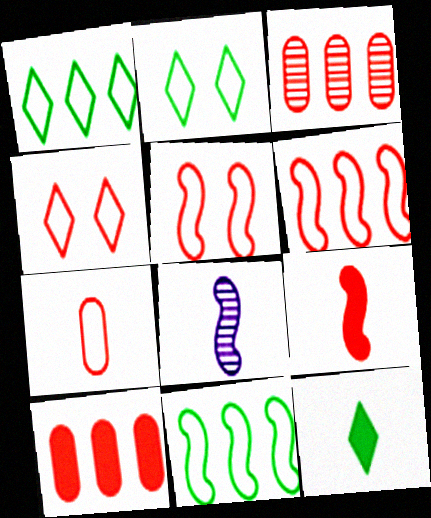[[2, 8, 10], 
[3, 4, 9], 
[4, 6, 7], 
[7, 8, 12]]